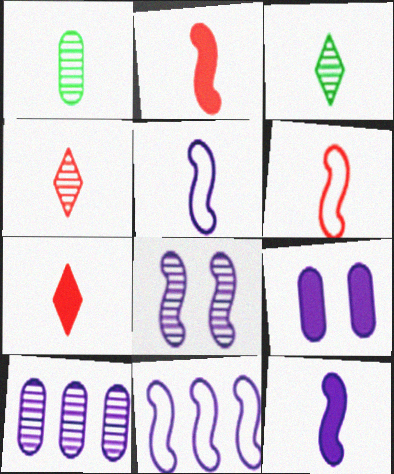[[1, 5, 7], 
[8, 11, 12]]